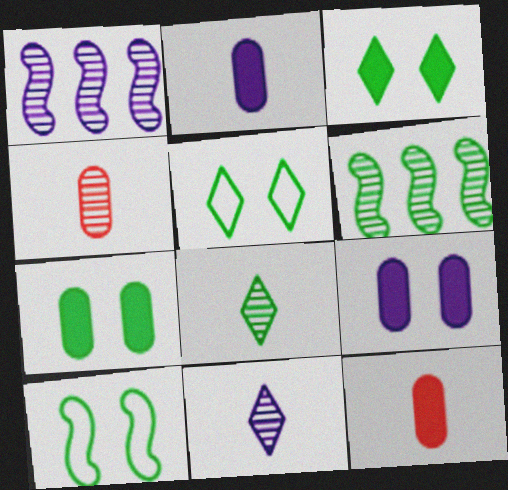[[1, 5, 12]]